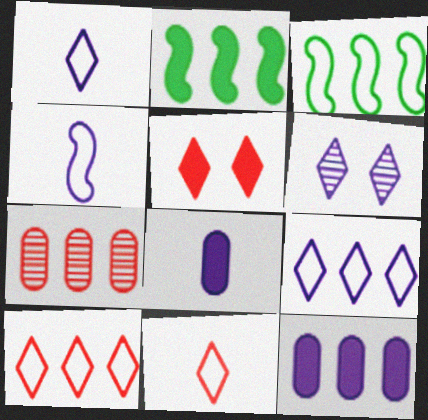[[2, 5, 8], 
[2, 7, 9], 
[4, 6, 12]]